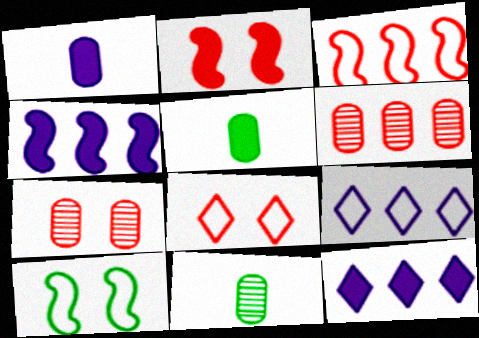[[2, 5, 12], 
[2, 7, 8], 
[2, 9, 11], 
[4, 8, 11]]